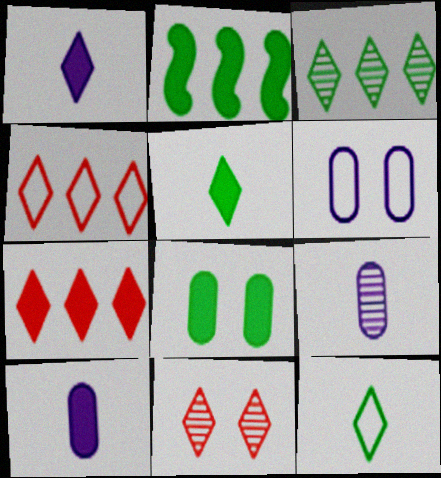[[2, 5, 8]]